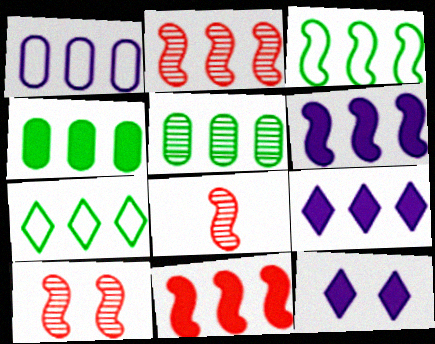[[2, 3, 6], 
[2, 8, 10], 
[4, 9, 11]]